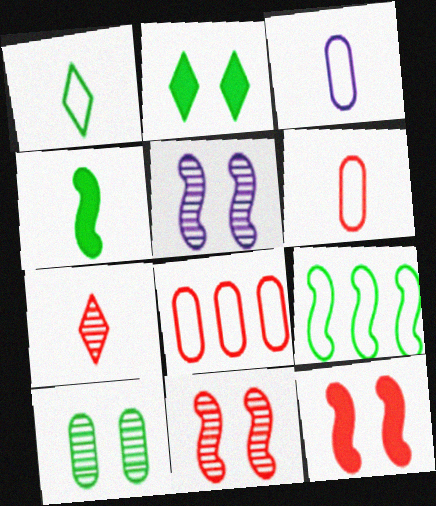[[3, 4, 7], 
[7, 8, 12]]